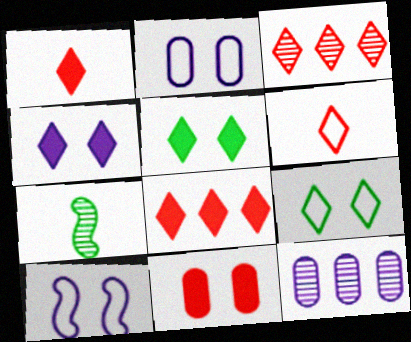[[2, 7, 8]]